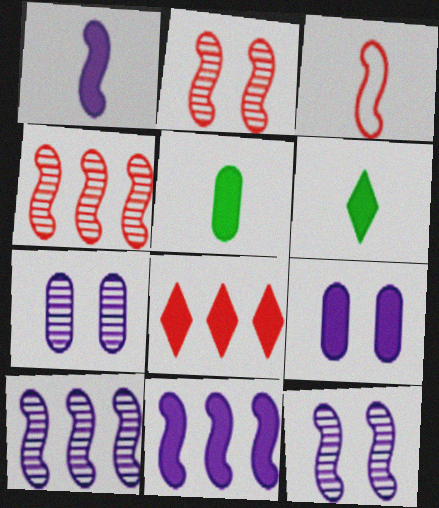[]